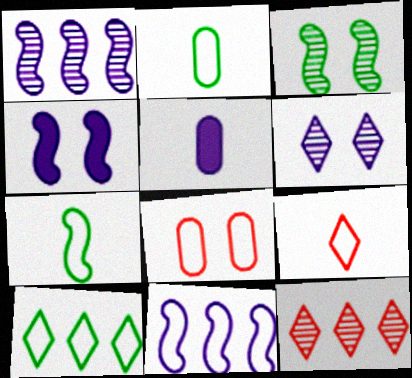[[2, 4, 12], 
[5, 6, 11]]